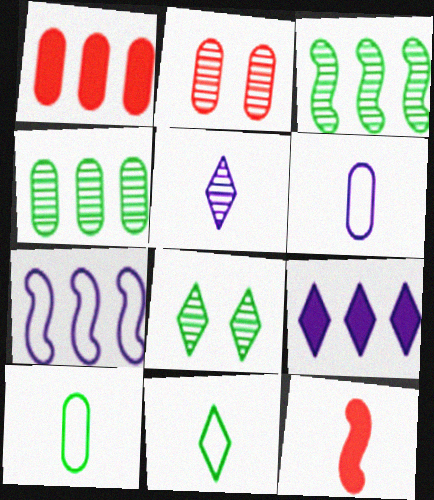[[2, 3, 5], 
[5, 10, 12]]